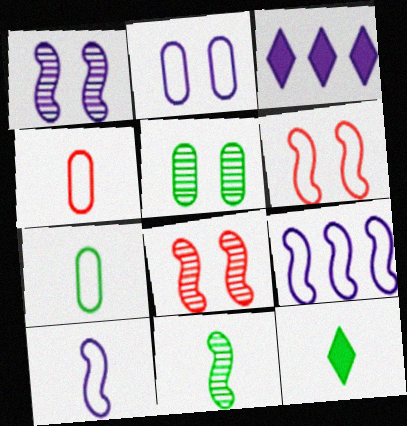[[3, 7, 8], 
[7, 11, 12]]